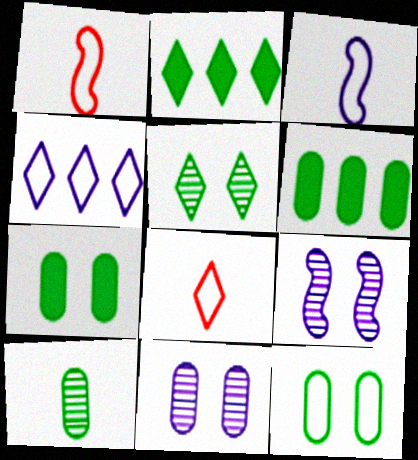[[1, 2, 11], 
[1, 4, 12], 
[6, 8, 9], 
[6, 10, 12]]